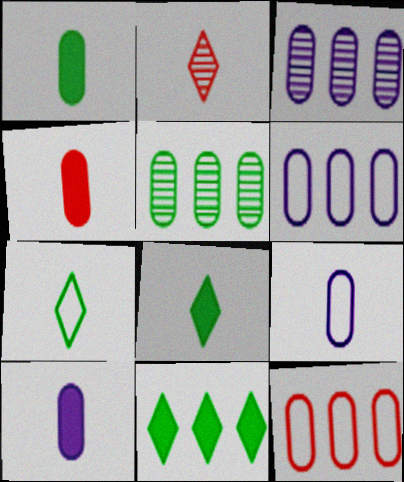[[1, 4, 10]]